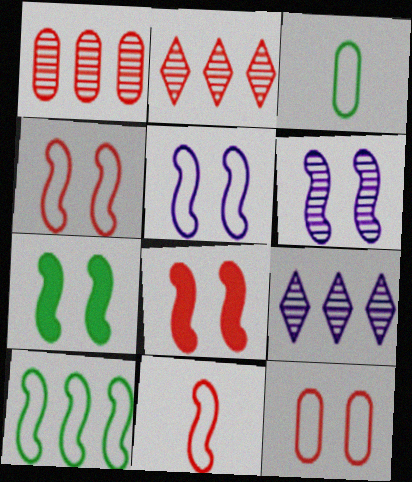[[3, 8, 9], 
[4, 6, 7], 
[5, 10, 11]]